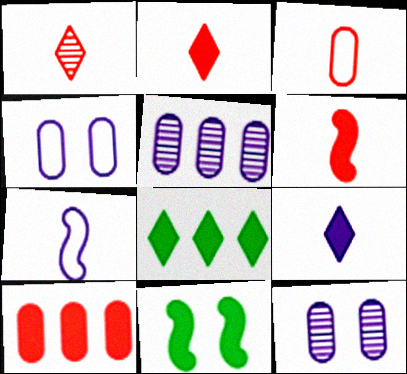[[1, 3, 6], 
[9, 10, 11]]